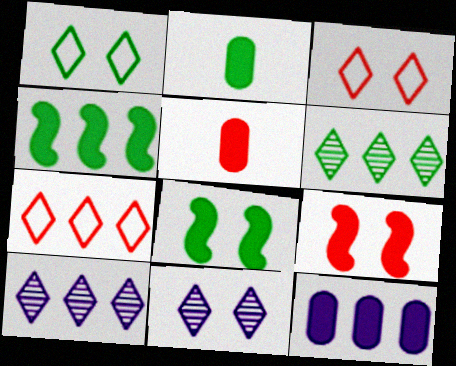[]